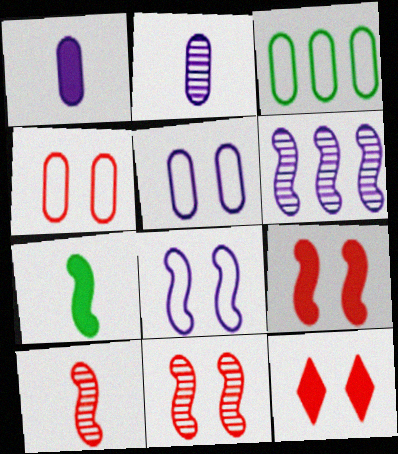[[4, 11, 12]]